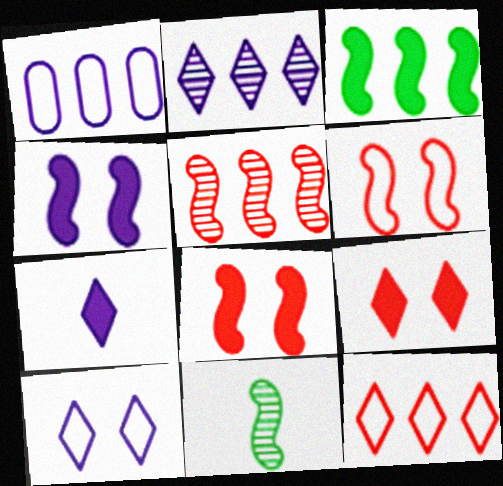[[1, 9, 11], 
[2, 7, 10]]